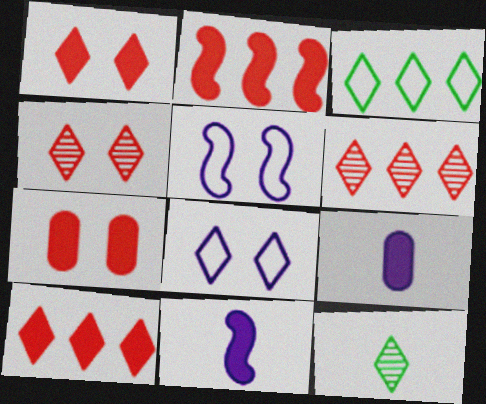[[8, 10, 12]]